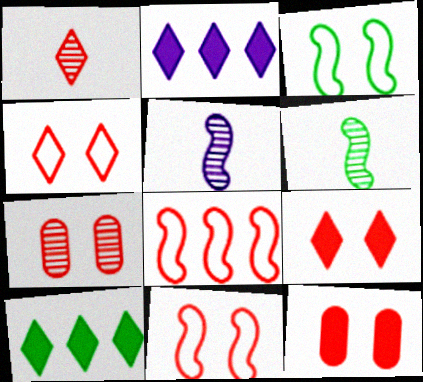[[1, 8, 12], 
[7, 9, 11]]